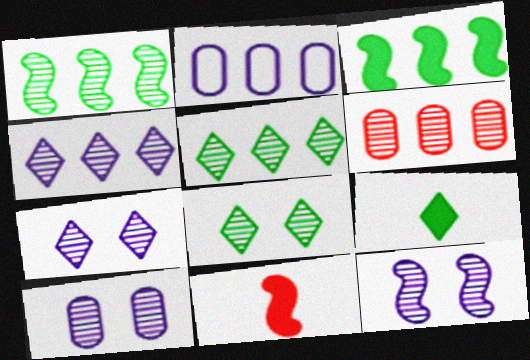[[1, 4, 6], 
[2, 8, 11], 
[7, 10, 12]]